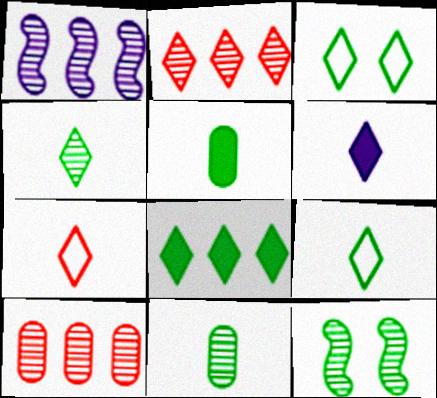[[2, 3, 6], 
[3, 4, 8], 
[4, 6, 7]]